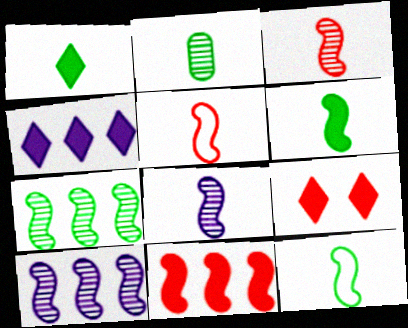[[1, 2, 12], 
[1, 4, 9], 
[5, 6, 8]]